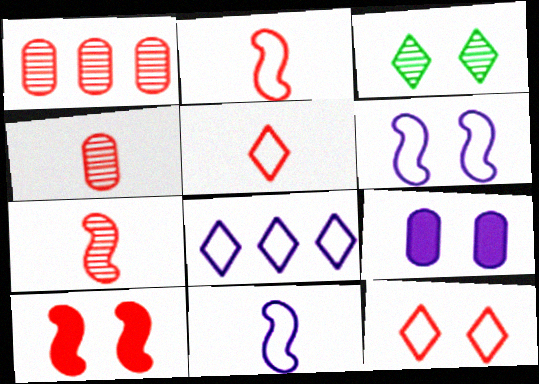[[1, 5, 10]]